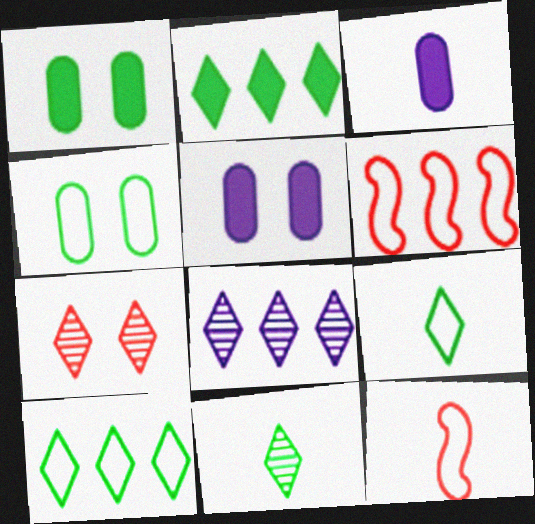[[1, 8, 12], 
[3, 11, 12], 
[5, 6, 11], 
[7, 8, 11]]